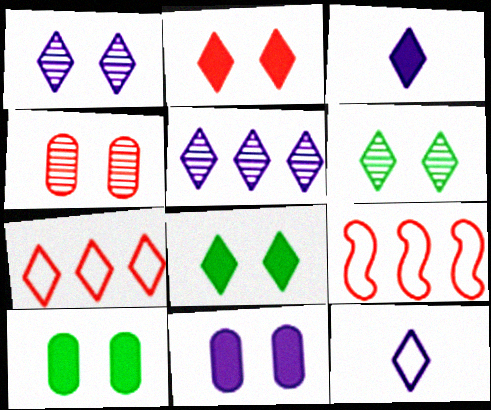[[3, 6, 7]]